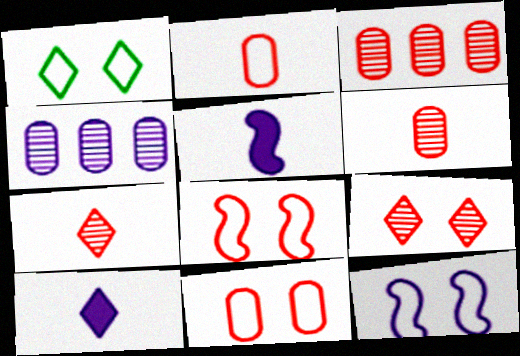[[1, 3, 5], 
[1, 11, 12], 
[4, 10, 12]]